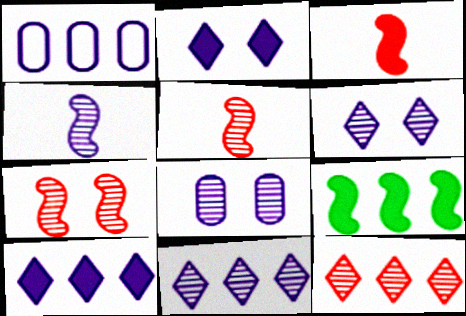[[1, 2, 4], 
[1, 9, 12], 
[4, 8, 11]]